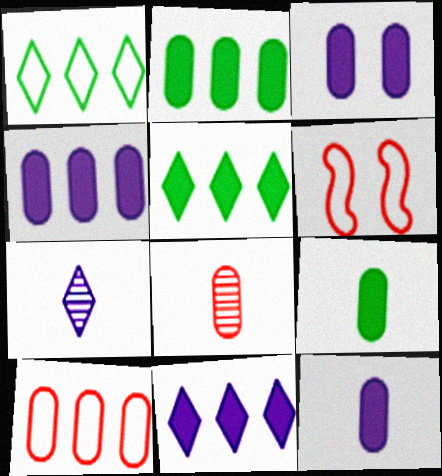[[2, 6, 7], 
[3, 4, 12]]